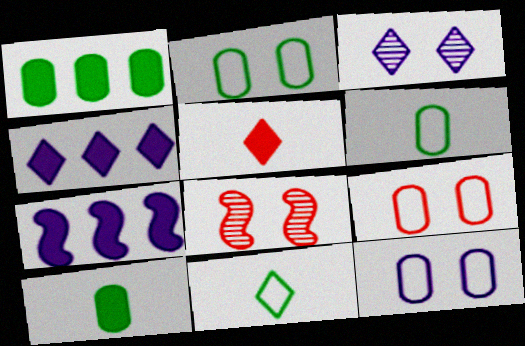[[2, 9, 12], 
[4, 6, 8]]